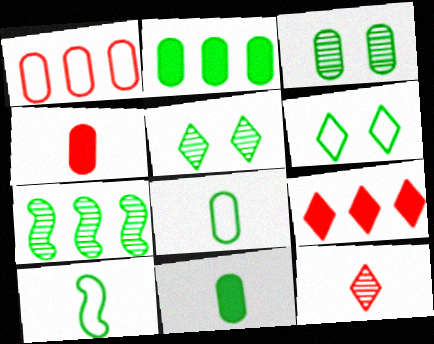[[2, 3, 8], 
[2, 5, 10], 
[6, 7, 11]]